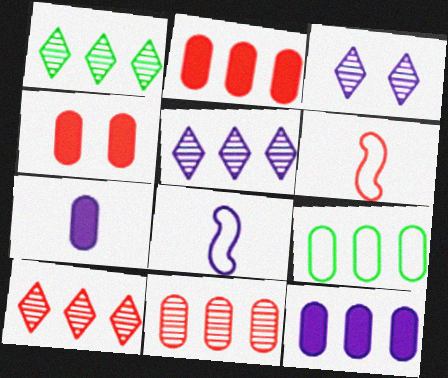[[1, 4, 8], 
[1, 5, 10], 
[3, 8, 12], 
[4, 6, 10], 
[9, 11, 12]]